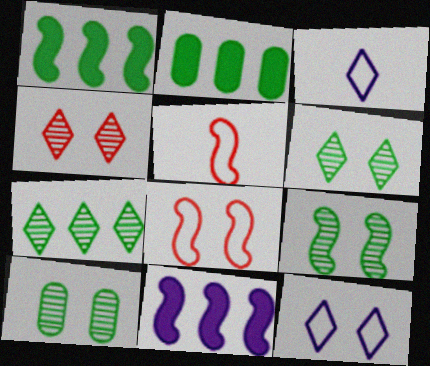[[5, 9, 11], 
[6, 9, 10]]